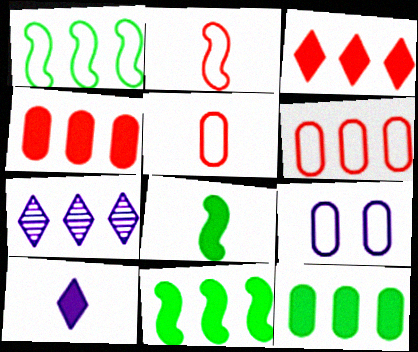[[1, 4, 7], 
[6, 7, 11]]